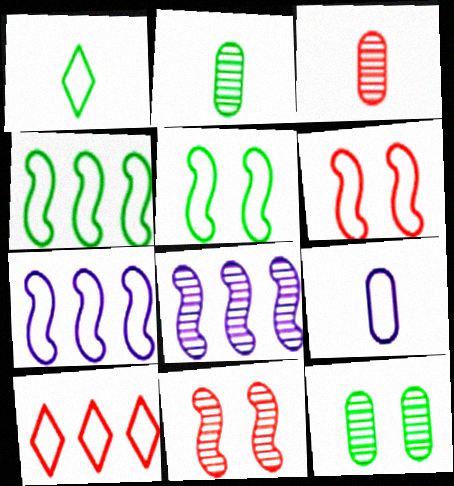[[5, 9, 10]]